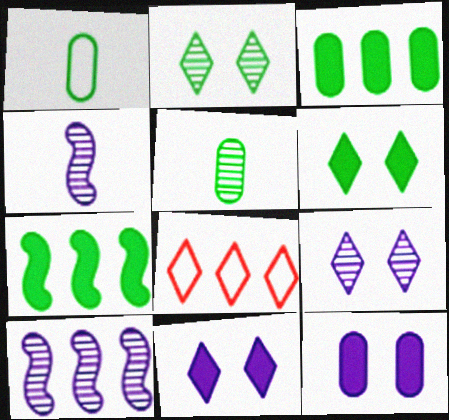[[1, 2, 7], 
[3, 8, 10]]